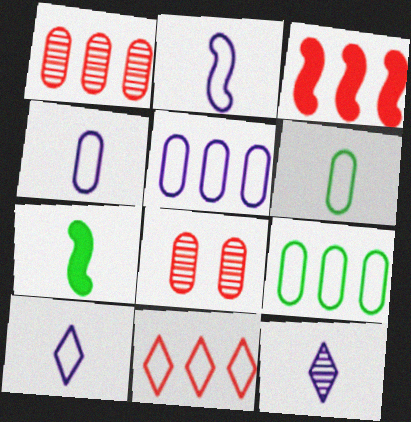[[1, 3, 11], 
[2, 4, 10]]